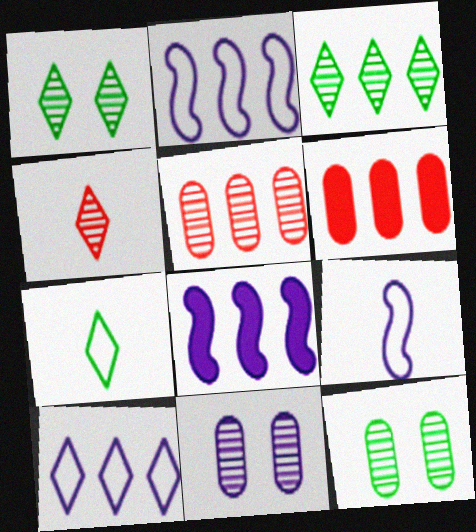[[1, 6, 9], 
[2, 3, 6]]